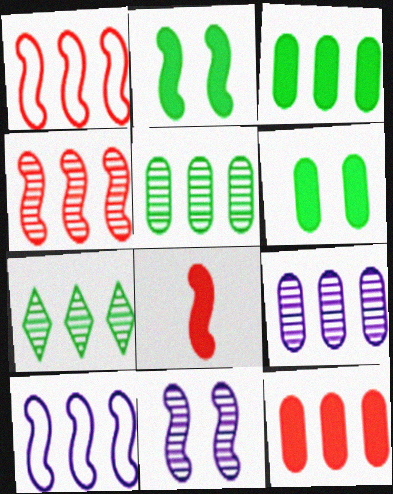[[4, 7, 9], 
[7, 10, 12]]